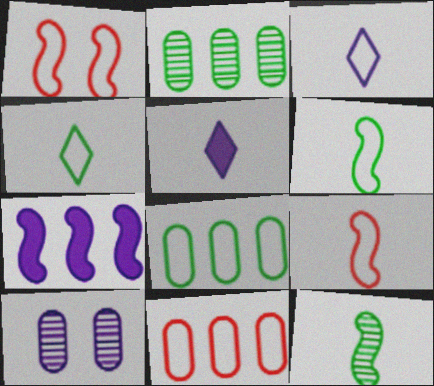[[1, 2, 5], 
[1, 3, 8], 
[1, 7, 12], 
[3, 7, 10]]